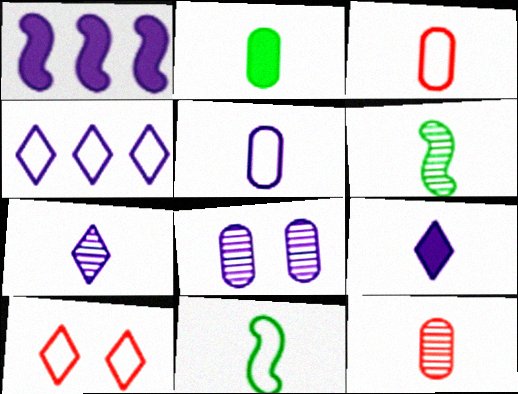[[2, 5, 12], 
[3, 6, 9], 
[6, 7, 12], 
[9, 11, 12]]